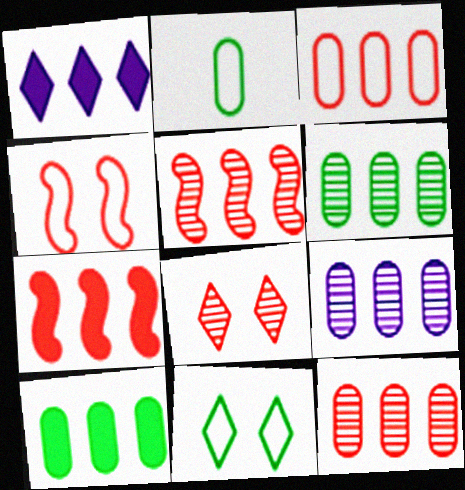[[1, 7, 10], 
[3, 9, 10], 
[6, 9, 12]]